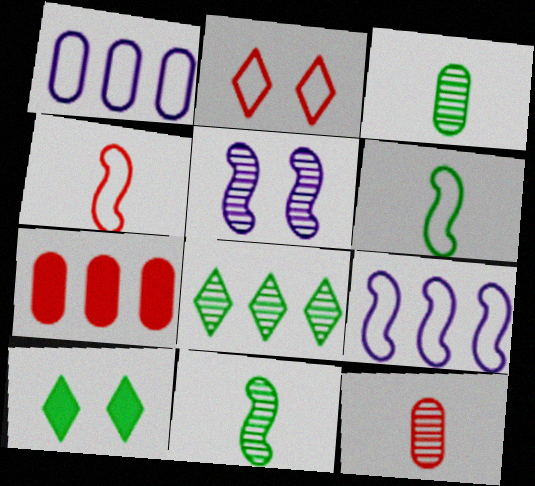[[1, 2, 6], 
[5, 8, 12], 
[7, 8, 9], 
[9, 10, 12]]